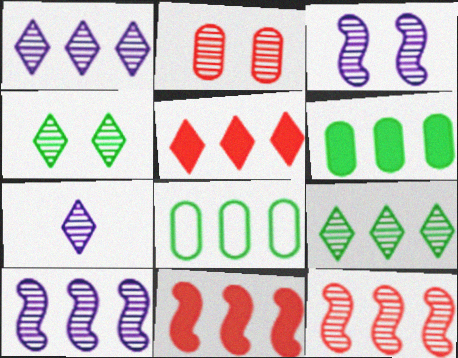[[1, 8, 11], 
[2, 3, 4], 
[5, 8, 10]]